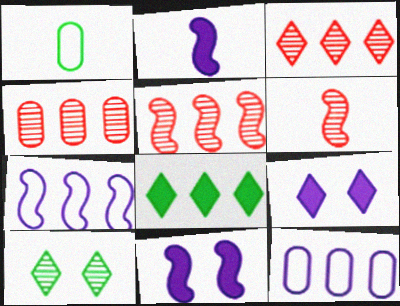[[1, 3, 11], 
[1, 5, 9], 
[3, 4, 5], 
[4, 7, 8], 
[5, 8, 12]]